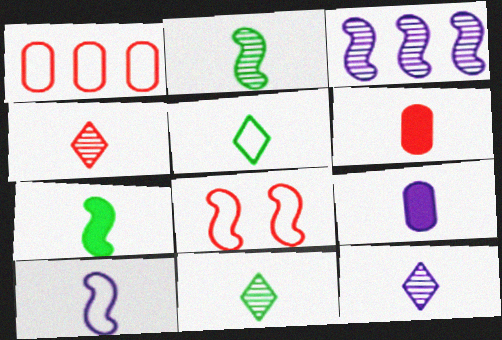[[3, 7, 8], 
[4, 11, 12], 
[6, 10, 11], 
[9, 10, 12]]